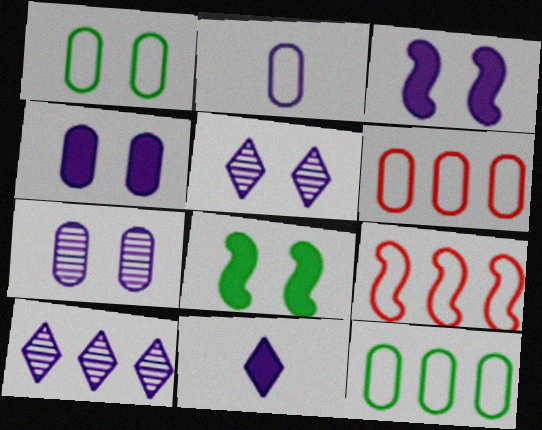[[1, 2, 6], 
[2, 3, 10]]